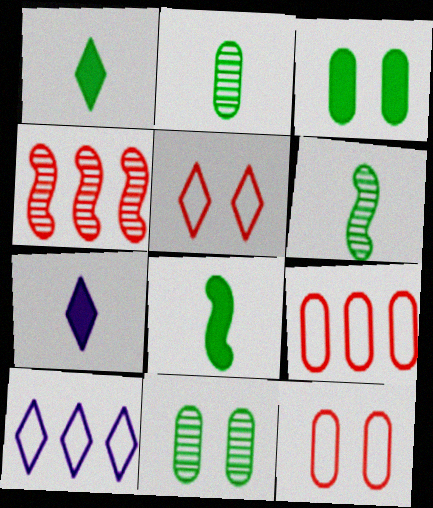[]